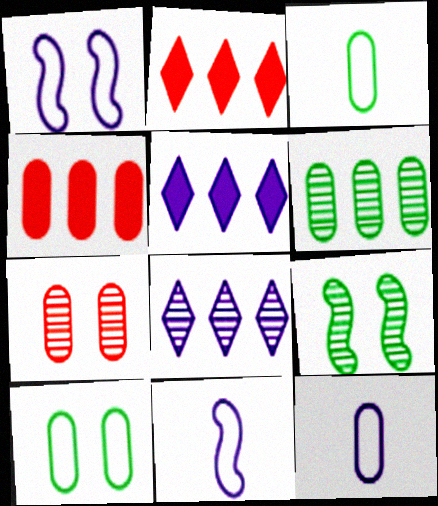[[2, 9, 12]]